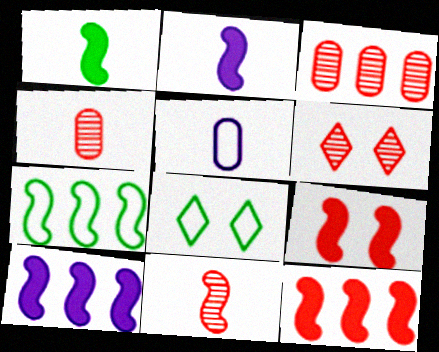[[1, 9, 10], 
[2, 3, 8], 
[3, 6, 11], 
[4, 8, 10]]